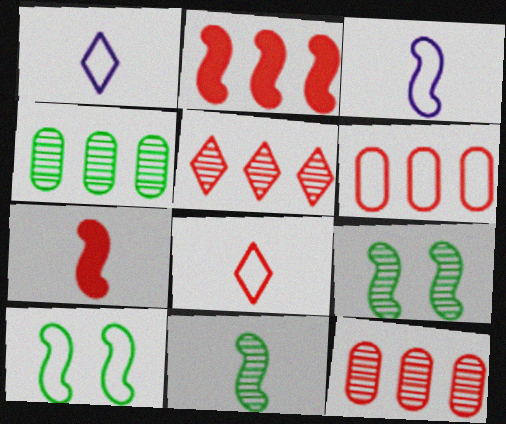[[1, 6, 10], 
[2, 3, 9], 
[2, 5, 6], 
[3, 7, 11]]